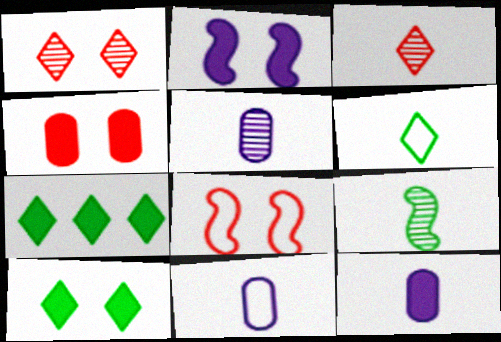[[1, 4, 8], 
[2, 4, 10], 
[3, 5, 9], 
[5, 7, 8], 
[5, 11, 12]]